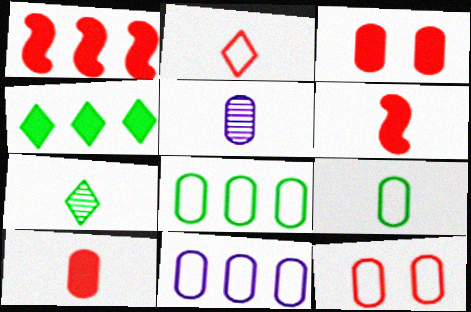[[3, 5, 8], 
[5, 9, 10], 
[9, 11, 12]]